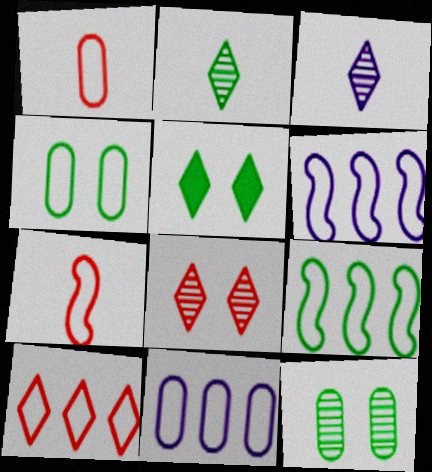[[1, 4, 11], 
[3, 5, 10], 
[9, 10, 11]]